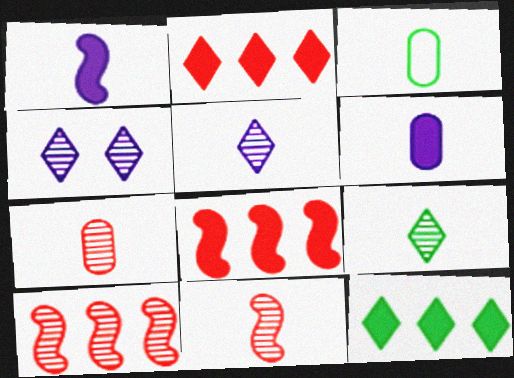[[3, 4, 8], 
[3, 6, 7]]